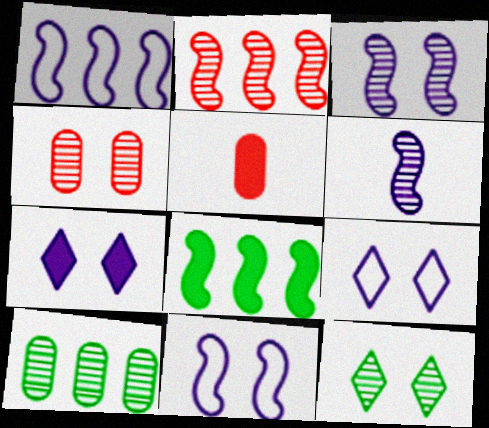[[1, 2, 8], 
[1, 5, 12], 
[3, 4, 12], 
[5, 7, 8]]